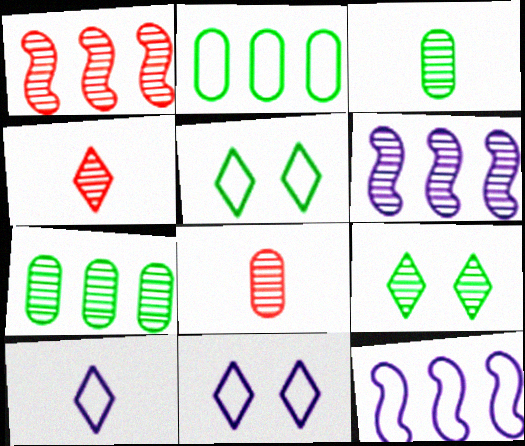[[6, 8, 9]]